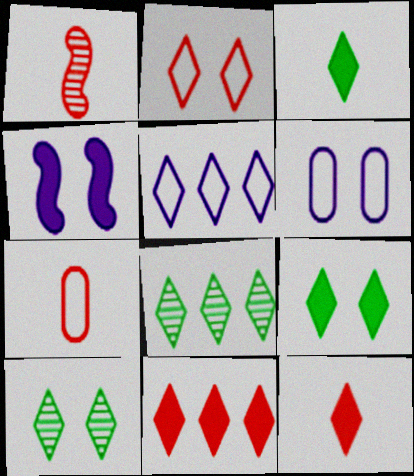[[1, 7, 12], 
[4, 7, 8], 
[5, 8, 11], 
[5, 10, 12]]